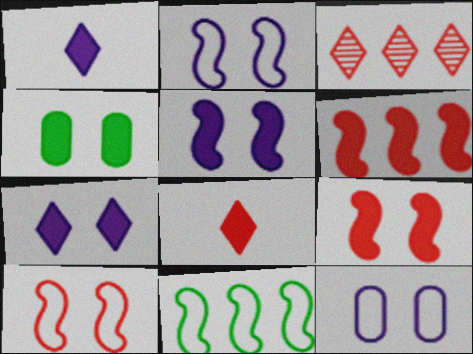[[1, 4, 6], 
[4, 7, 9]]